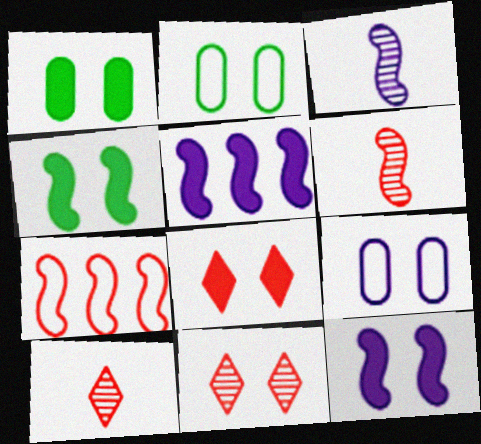[[1, 8, 12], 
[2, 5, 10], 
[2, 11, 12], 
[3, 4, 7], 
[4, 9, 11]]